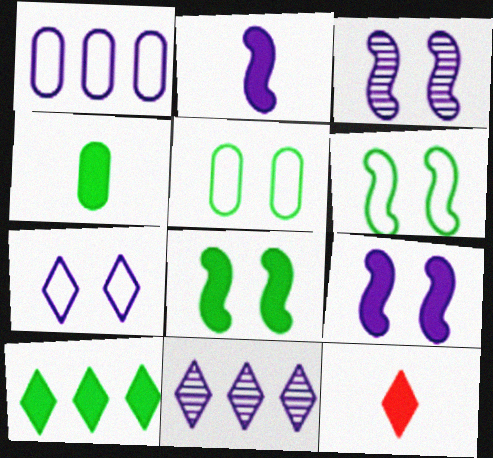[[2, 4, 12], 
[4, 8, 10]]